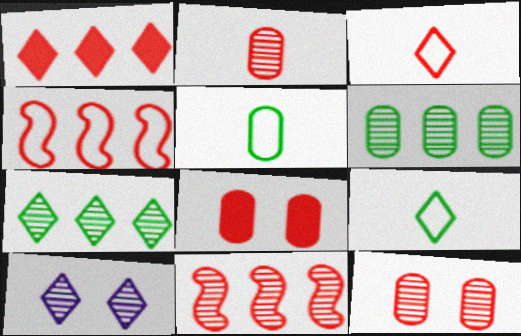[[1, 9, 10], 
[3, 8, 11]]